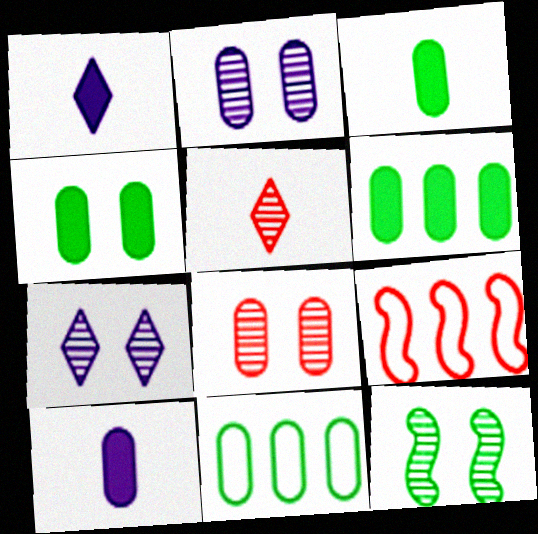[[3, 4, 6], 
[3, 7, 9], 
[7, 8, 12], 
[8, 10, 11]]